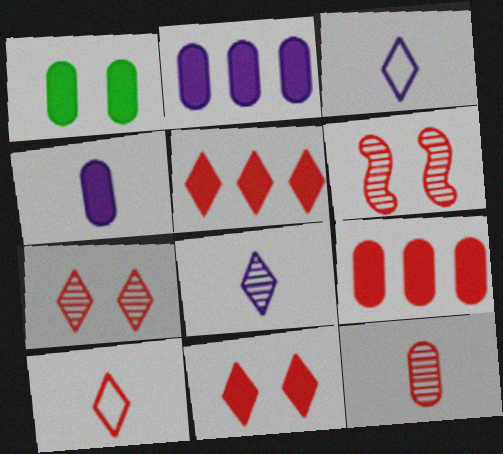[[1, 4, 9], 
[5, 7, 10], 
[6, 9, 10]]